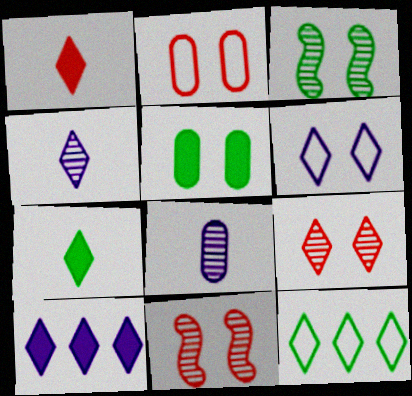[[4, 6, 10], 
[5, 6, 11]]